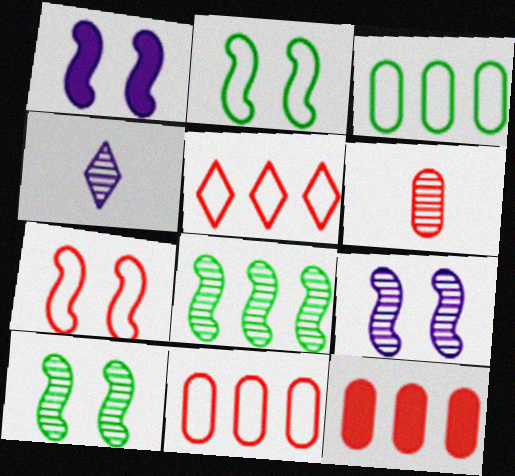[[1, 7, 10], 
[2, 4, 12]]